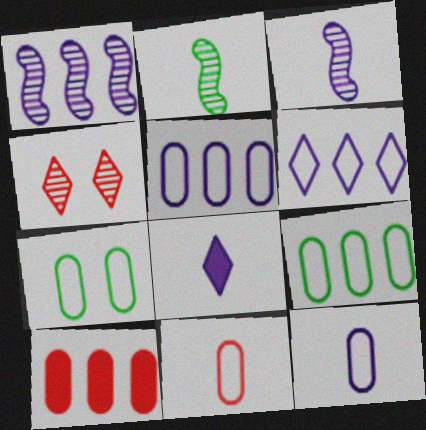[[2, 8, 11], 
[3, 8, 12], 
[5, 7, 11]]